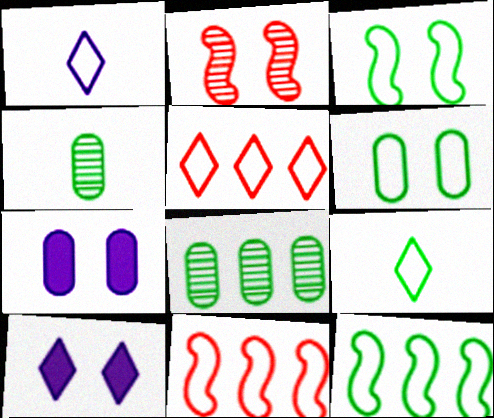[[1, 6, 11], 
[2, 6, 10], 
[4, 10, 11], 
[6, 9, 12]]